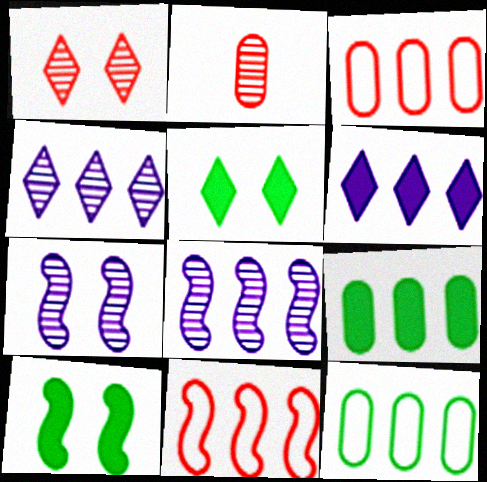[[4, 9, 11]]